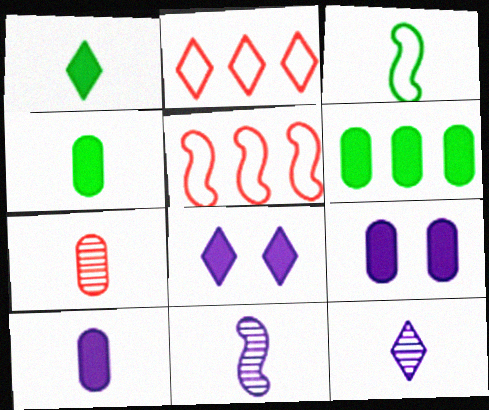[]